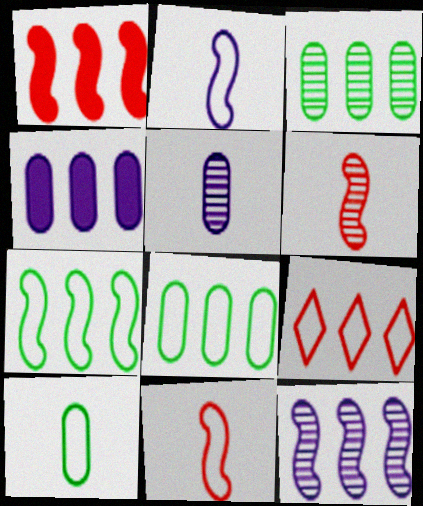[[1, 7, 12]]